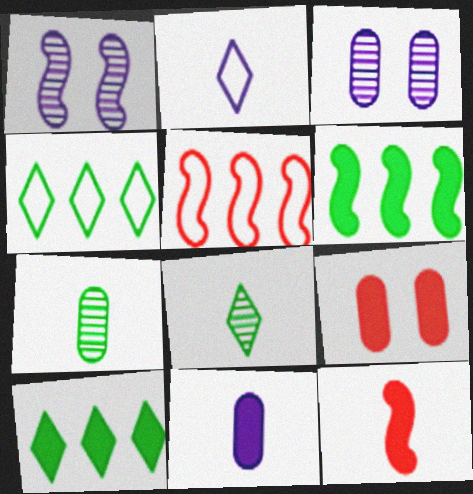[[2, 7, 12], 
[3, 4, 12]]